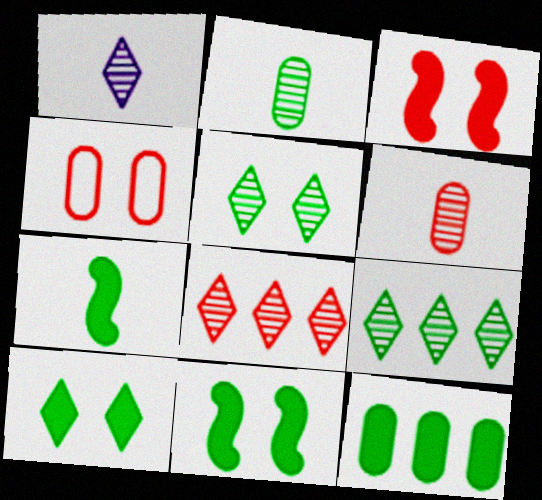[[1, 5, 8], 
[7, 10, 12]]